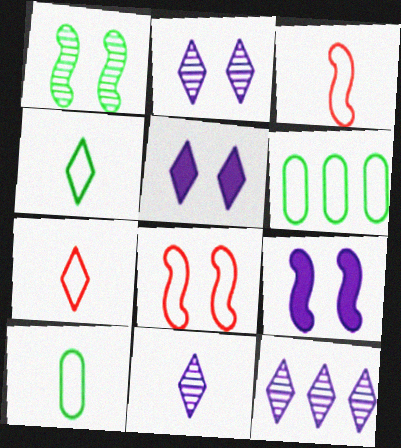[[1, 8, 9], 
[2, 11, 12]]